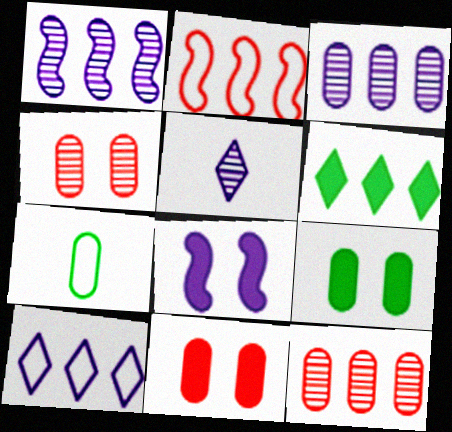[[2, 3, 6], 
[2, 5, 9], 
[3, 7, 11]]